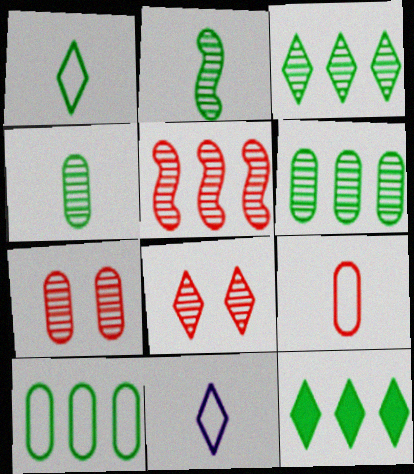[[8, 11, 12]]